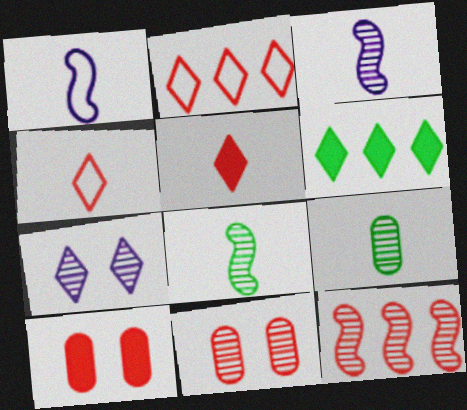[[1, 5, 9], 
[1, 6, 11], 
[4, 6, 7], 
[4, 10, 12], 
[7, 9, 12]]